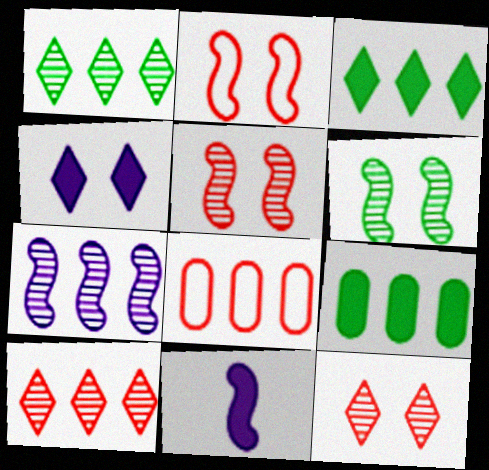[[3, 7, 8]]